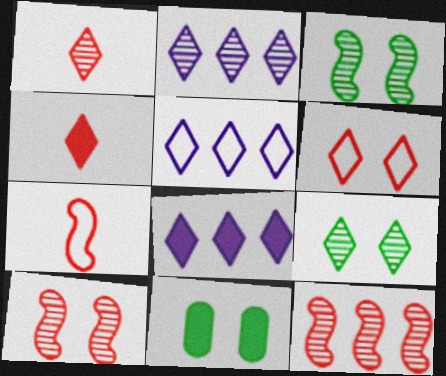[[1, 2, 9], 
[2, 5, 8], 
[2, 7, 11], 
[4, 5, 9]]